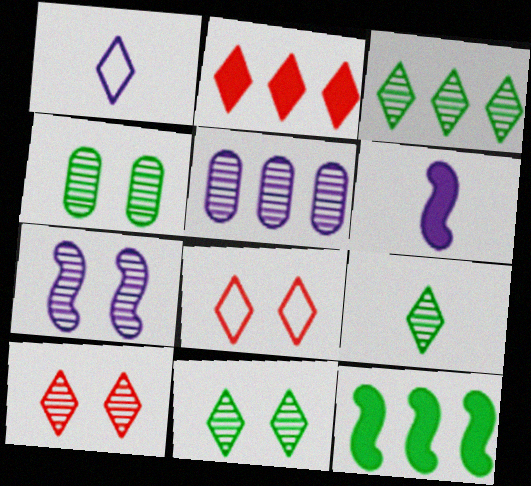[[1, 2, 11], 
[3, 9, 11], 
[4, 7, 10]]